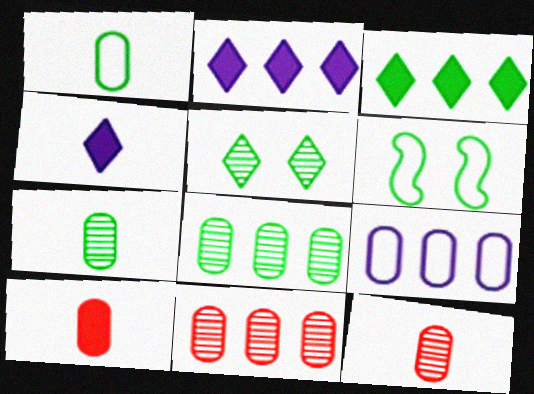[[2, 6, 12], 
[3, 6, 7], 
[4, 6, 11]]